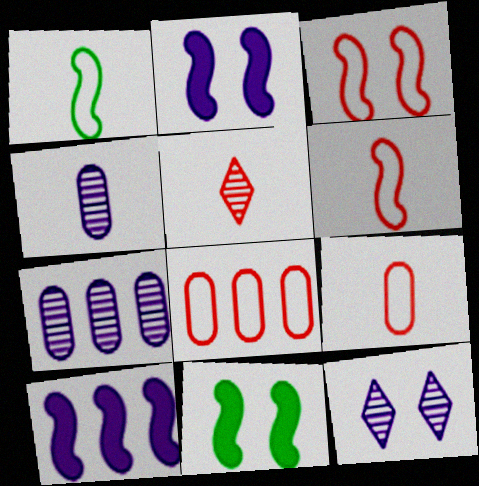[]